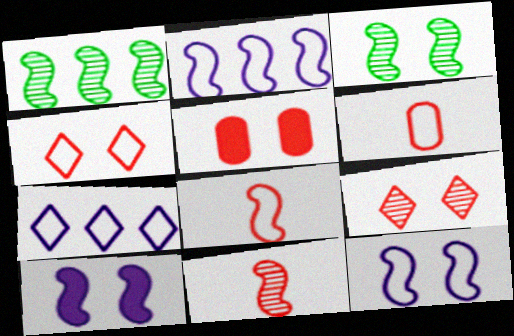[[1, 8, 10]]